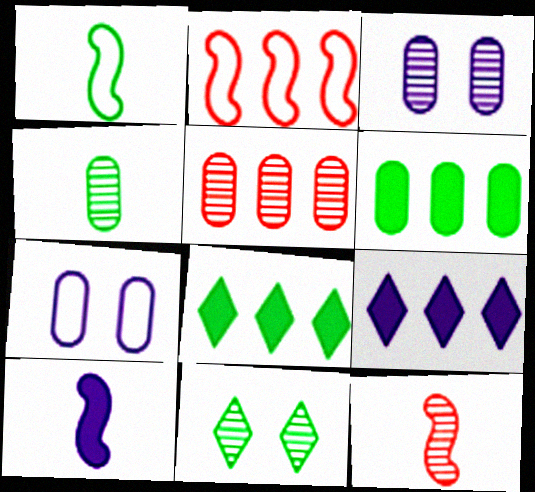[[1, 6, 11], 
[1, 10, 12], 
[3, 4, 5], 
[7, 8, 12]]